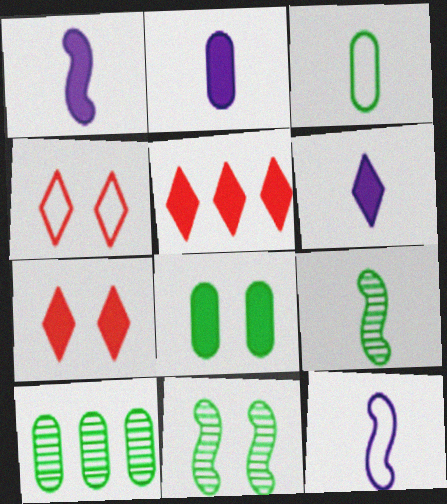[[1, 2, 6], 
[1, 4, 10], 
[1, 5, 8], 
[3, 8, 10], 
[7, 10, 12]]